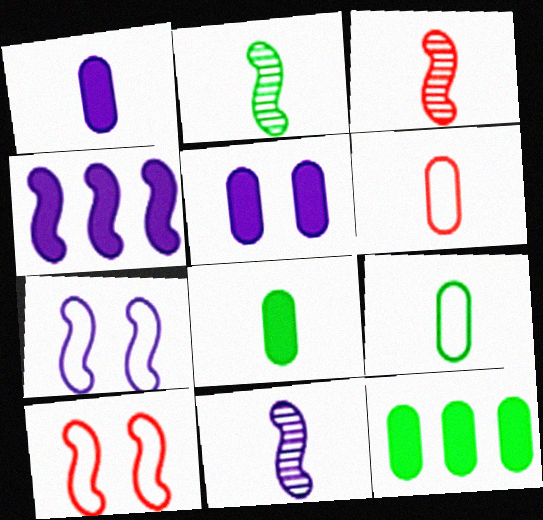[[2, 3, 11], 
[2, 4, 10], 
[4, 7, 11]]